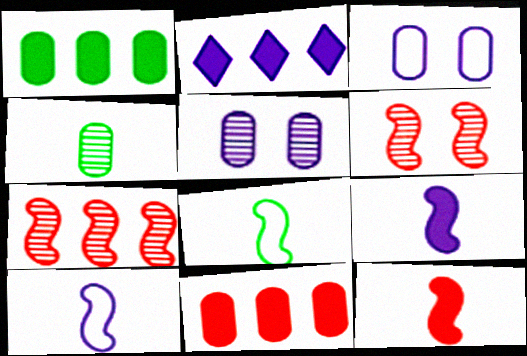[[2, 5, 10], 
[3, 4, 11]]